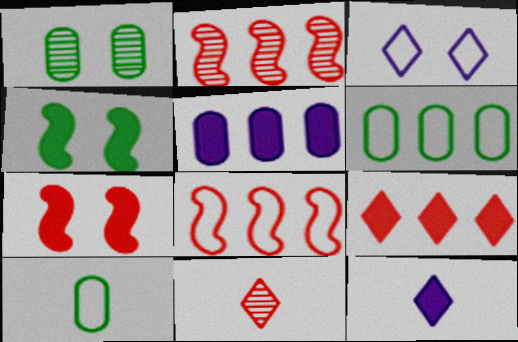[[1, 3, 7], 
[1, 8, 12], 
[3, 8, 10]]